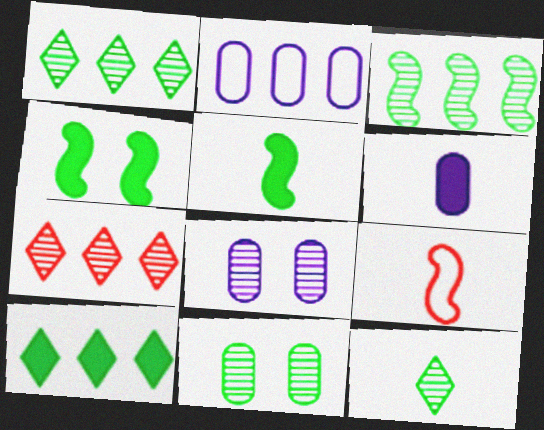[[2, 6, 8], 
[3, 11, 12], 
[6, 9, 12], 
[8, 9, 10]]